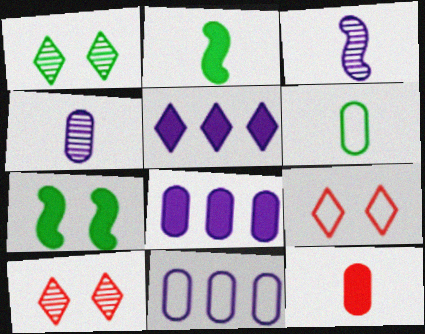[[2, 10, 11], 
[4, 6, 12], 
[5, 7, 12]]